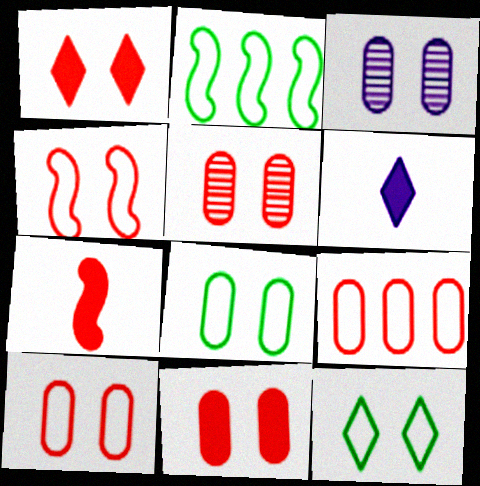[[1, 4, 5], 
[2, 5, 6], 
[3, 8, 11], 
[5, 10, 11]]